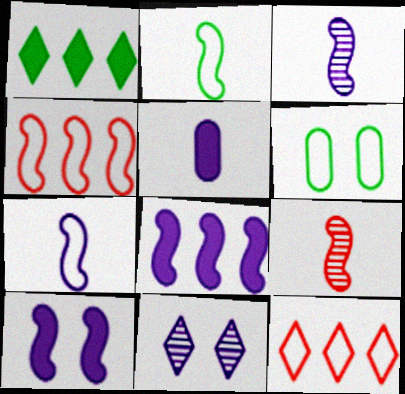[[6, 7, 12]]